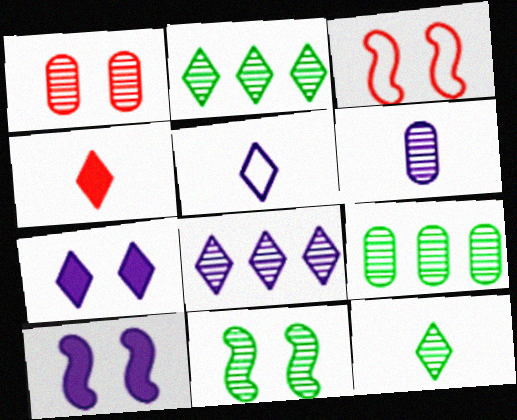[[1, 6, 9], 
[3, 10, 11], 
[4, 5, 12], 
[5, 7, 8], 
[9, 11, 12]]